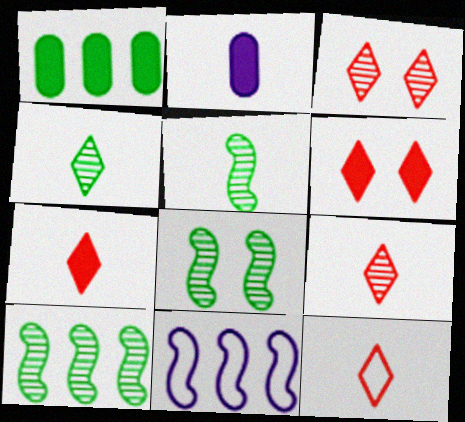[[2, 5, 12], 
[5, 8, 10], 
[7, 9, 12]]